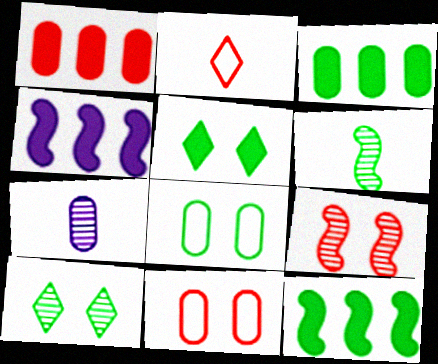[[1, 2, 9], 
[1, 7, 8], 
[3, 7, 11]]